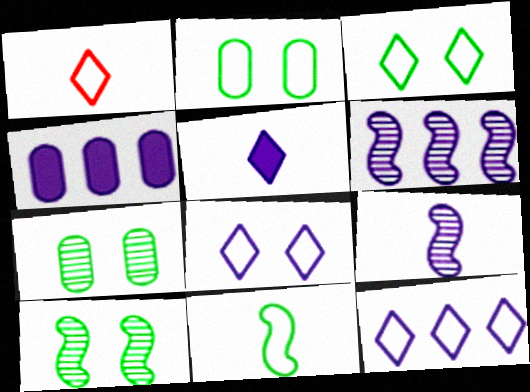[[1, 3, 12], 
[1, 4, 10], 
[4, 6, 12], 
[4, 8, 9]]